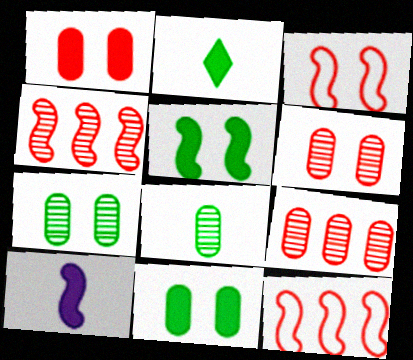[]